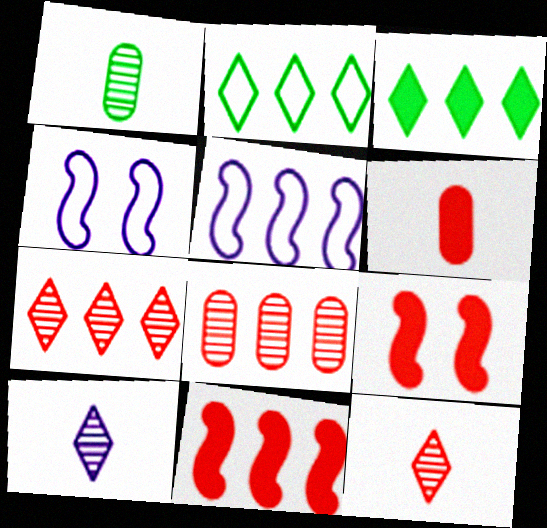[[3, 5, 8]]